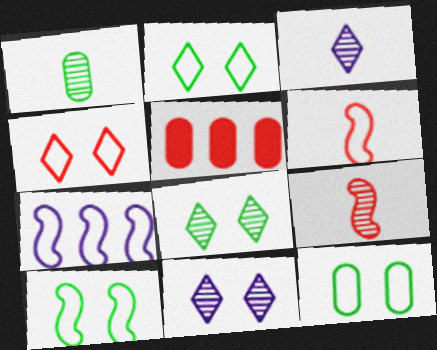[[1, 3, 9], 
[2, 10, 12], 
[3, 5, 10], 
[4, 5, 9], 
[6, 7, 10]]